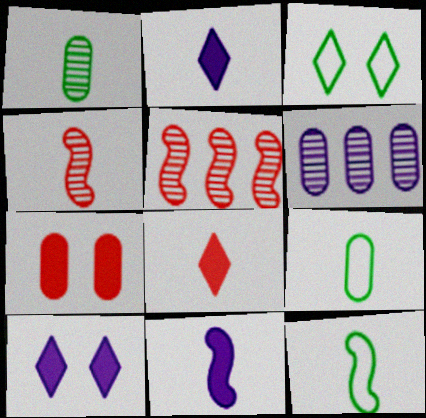[[2, 4, 9], 
[4, 11, 12], 
[5, 9, 10], 
[6, 7, 9]]